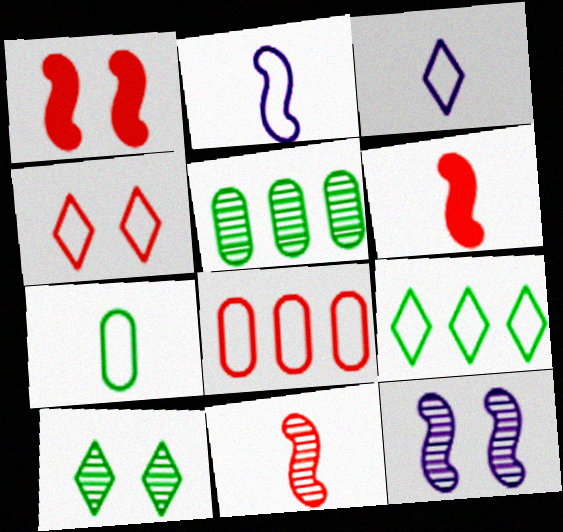[[1, 3, 5], 
[3, 4, 9]]